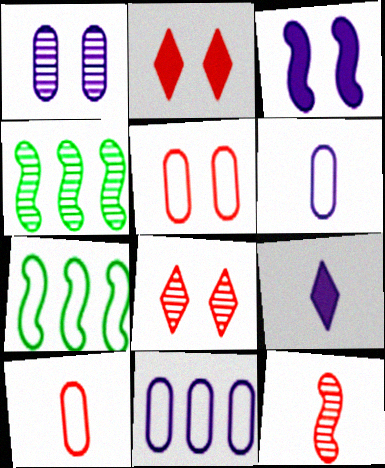[[2, 4, 6], 
[3, 7, 12], 
[4, 5, 9]]